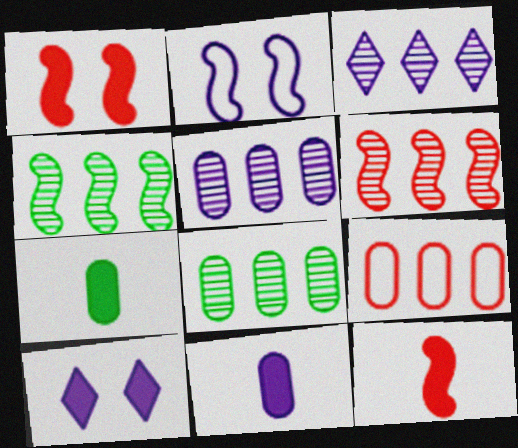[[2, 3, 11], 
[2, 4, 12], 
[3, 6, 8]]